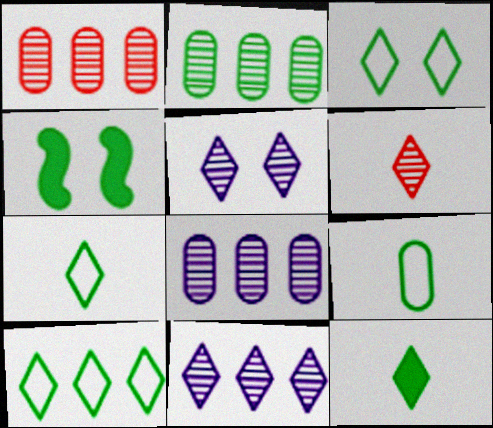[[1, 2, 8], 
[2, 4, 7], 
[3, 7, 10]]